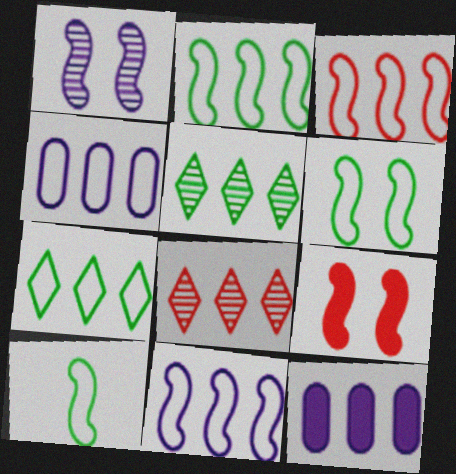[[1, 6, 9], 
[2, 3, 11], 
[2, 6, 10], 
[2, 8, 12], 
[3, 4, 7], 
[3, 5, 12]]